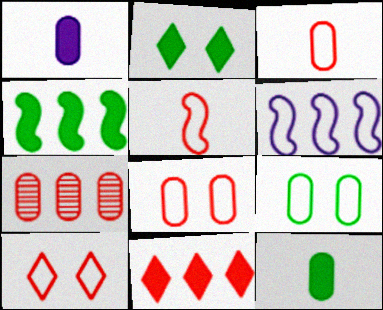[[1, 7, 9], 
[2, 4, 12]]